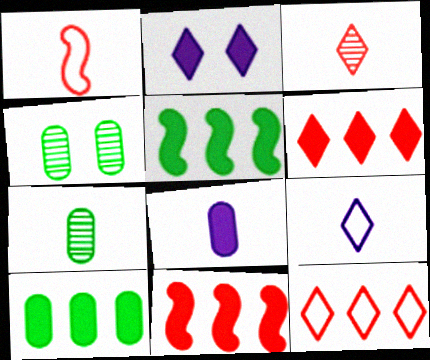[[4, 9, 11]]